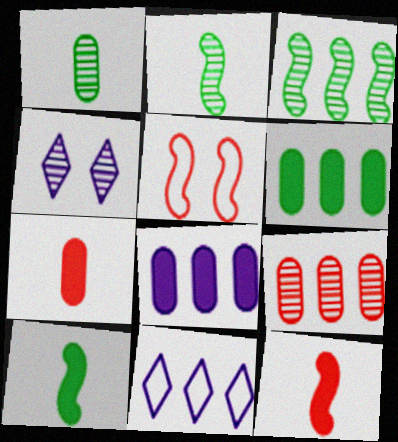[[2, 4, 9]]